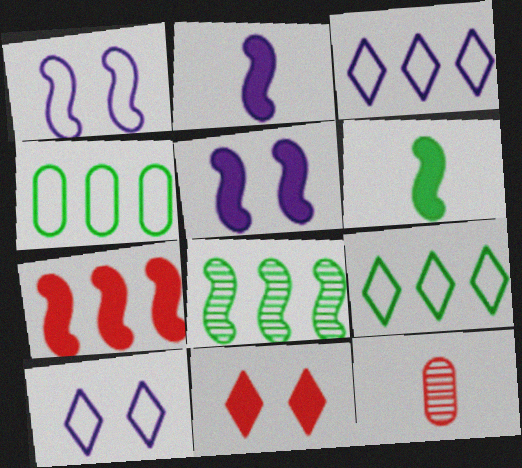[[5, 6, 7], 
[5, 9, 12]]